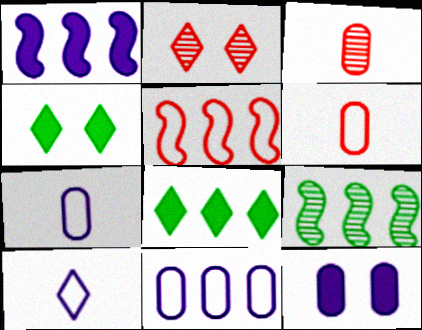[[1, 5, 9], 
[2, 8, 10]]